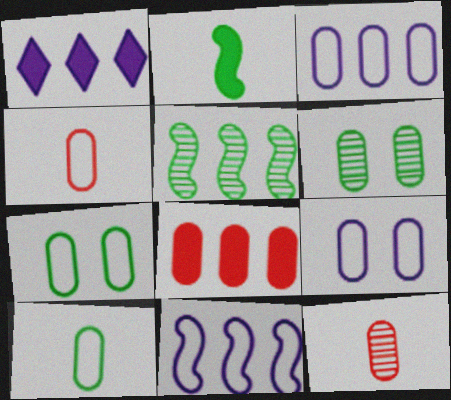[[3, 4, 7]]